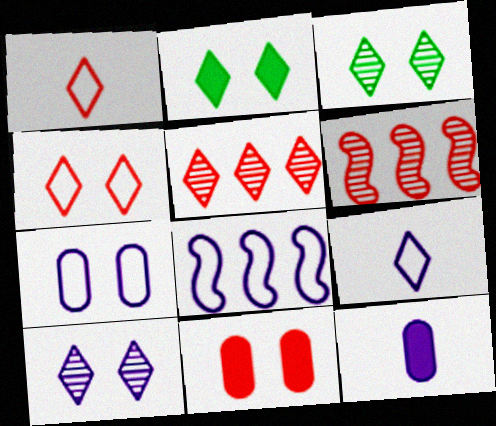[[1, 6, 11], 
[2, 4, 10], 
[2, 5, 9], 
[7, 8, 9], 
[8, 10, 12]]